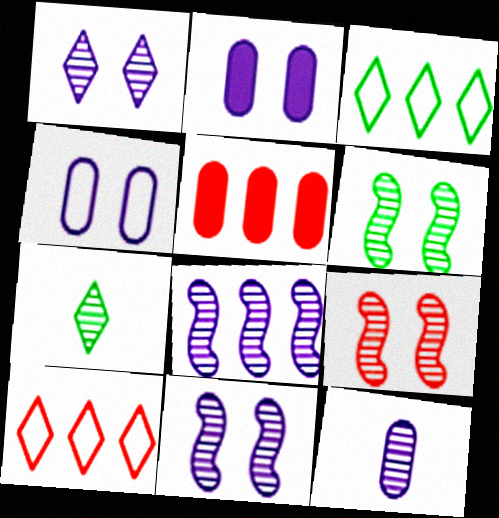[[1, 8, 12], 
[3, 5, 8], 
[6, 9, 11]]